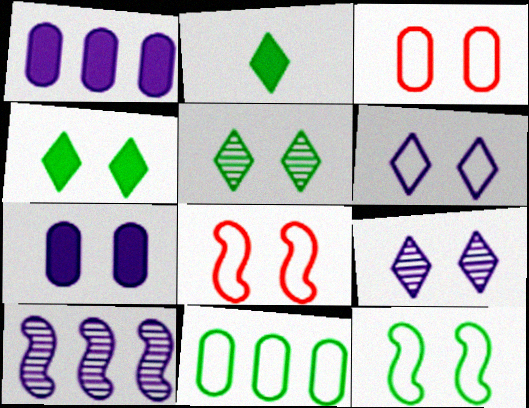[[2, 3, 10], 
[3, 6, 12], 
[5, 7, 8]]